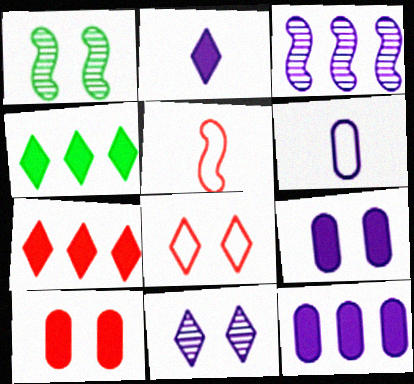[[1, 6, 7], 
[1, 8, 9]]